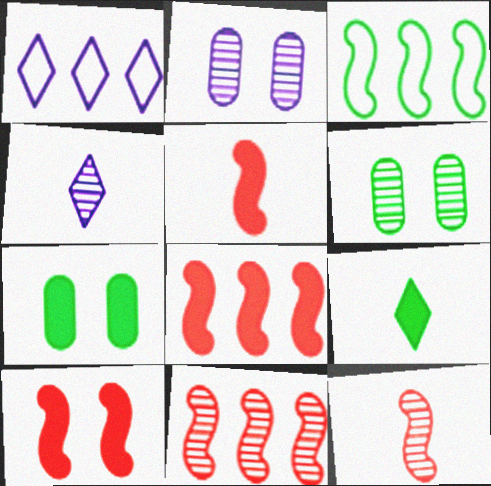[[1, 5, 6], 
[1, 7, 12], 
[3, 6, 9], 
[4, 6, 11], 
[5, 8, 10]]